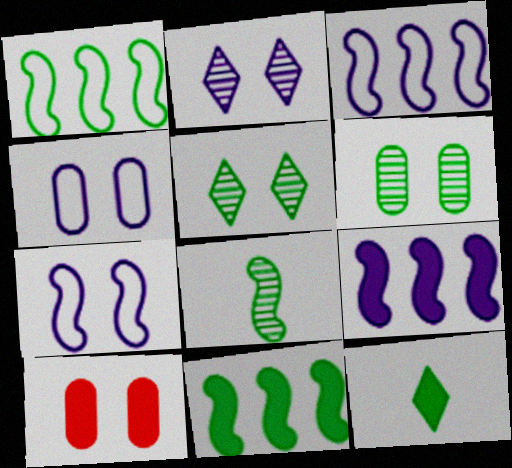[[1, 6, 12], 
[4, 6, 10], 
[5, 7, 10], 
[9, 10, 12]]